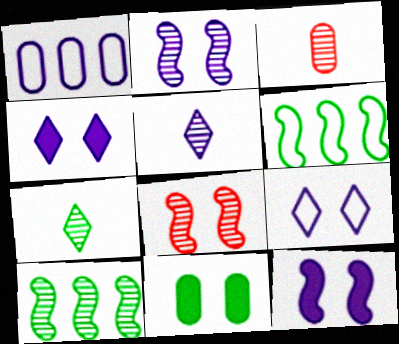[[1, 3, 11], 
[1, 5, 12], 
[3, 4, 6], 
[6, 7, 11], 
[8, 9, 11]]